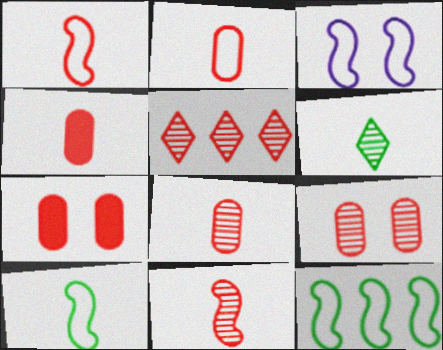[[1, 3, 12], 
[1, 5, 7], 
[2, 4, 8], 
[5, 9, 11]]